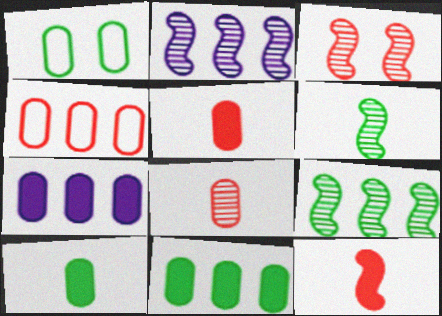[[1, 7, 8], 
[2, 3, 6]]